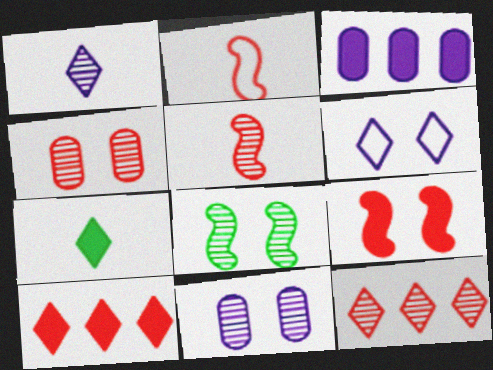[[2, 4, 10], 
[3, 7, 9], 
[4, 5, 12], 
[6, 7, 12]]